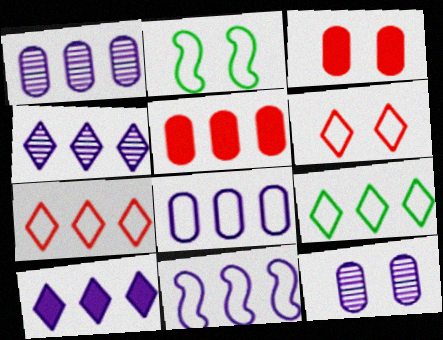[[1, 10, 11]]